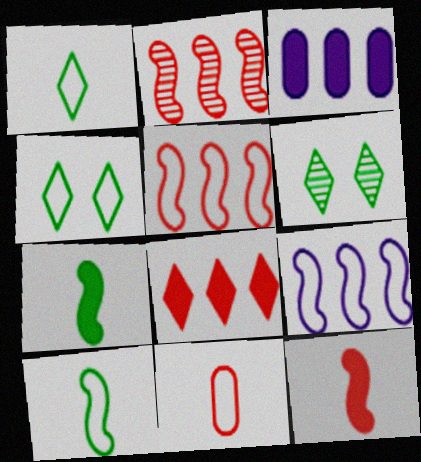[[4, 9, 11]]